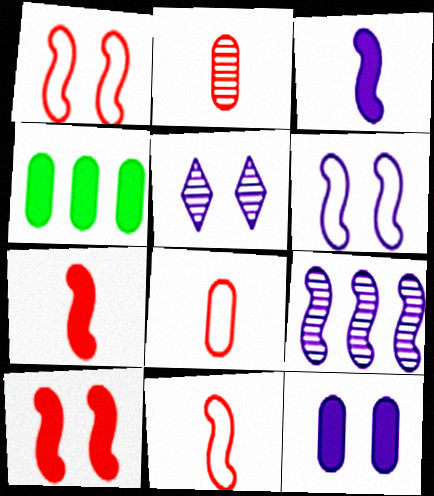[[3, 6, 9], 
[4, 5, 11], 
[5, 6, 12]]